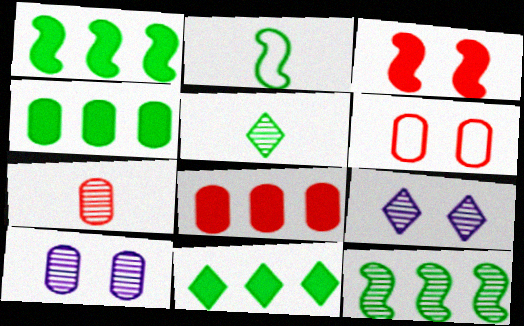[[1, 4, 11], 
[2, 8, 9], 
[6, 7, 8], 
[7, 9, 12]]